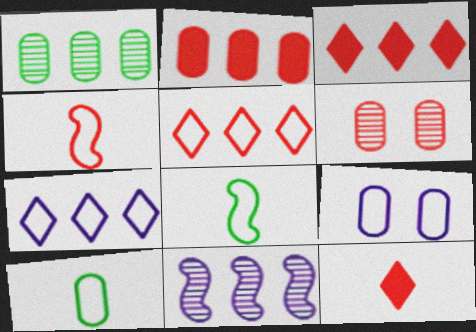[[3, 4, 6], 
[5, 8, 9]]